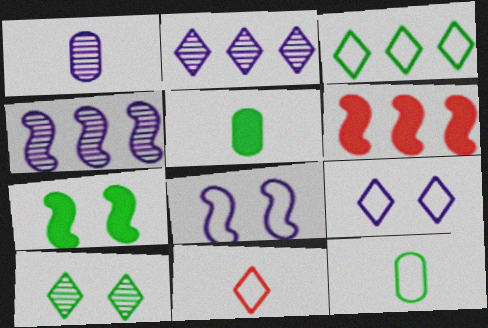[[3, 9, 11]]